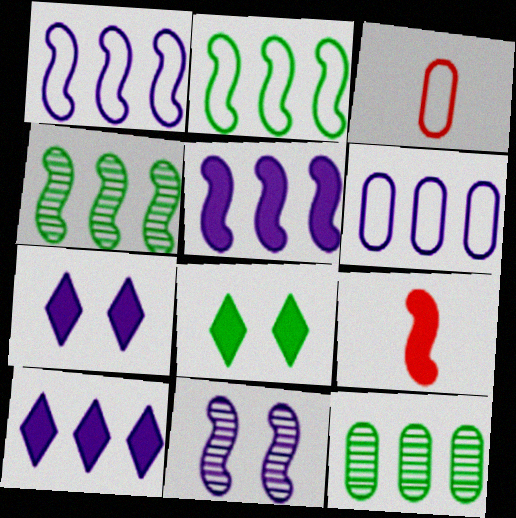[[2, 9, 11], 
[3, 4, 7]]